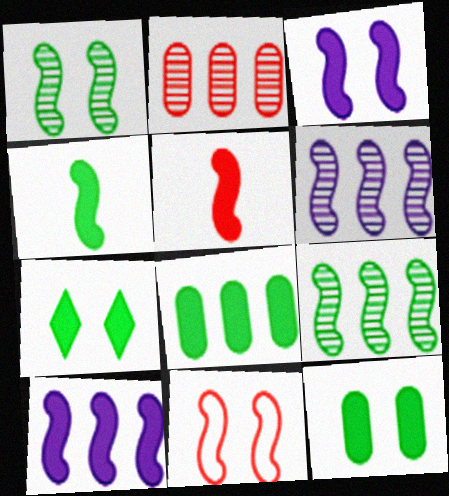[[1, 3, 11], 
[4, 6, 11], 
[4, 7, 8]]